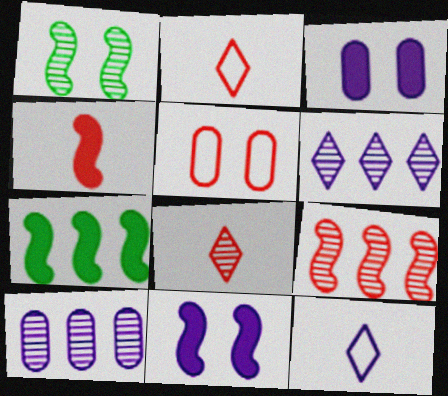[[1, 8, 10], 
[4, 7, 11], 
[10, 11, 12]]